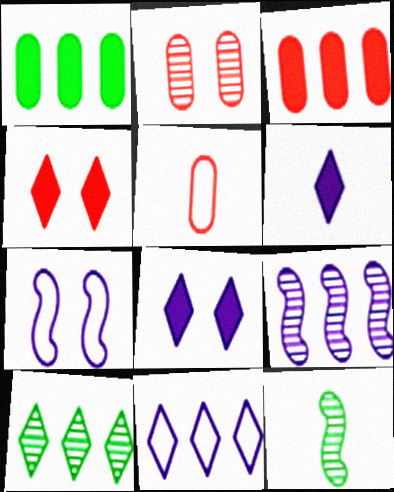[[2, 3, 5], 
[5, 6, 12]]